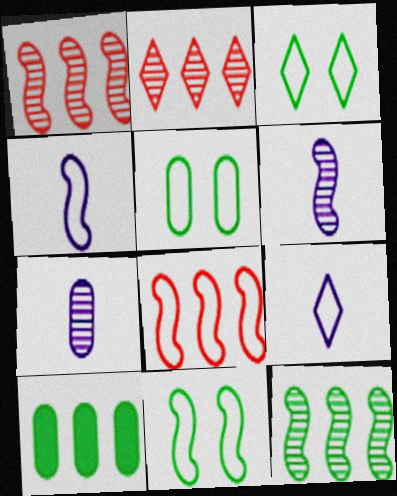[[3, 5, 11], 
[4, 8, 11], 
[5, 8, 9]]